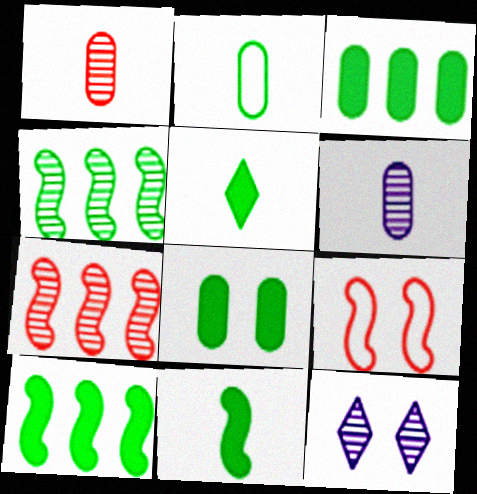[[1, 4, 12], 
[5, 8, 10], 
[8, 9, 12]]